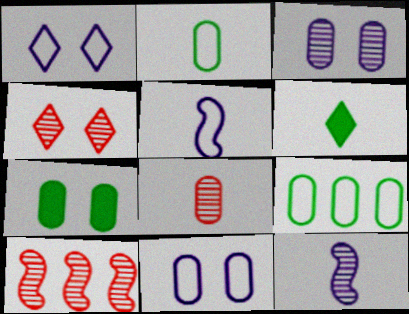[[4, 8, 10], 
[5, 6, 8], 
[6, 10, 11]]